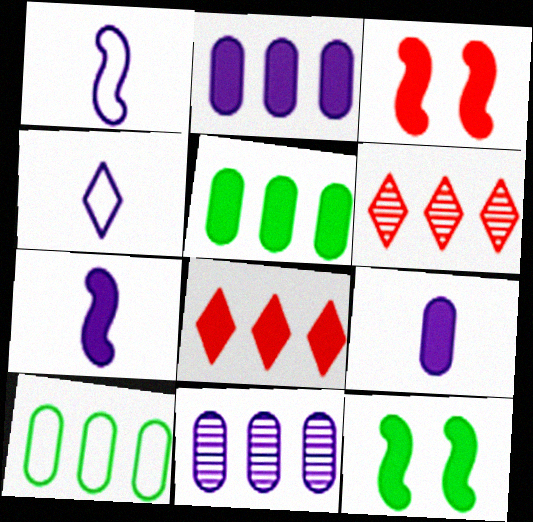[[8, 9, 12]]